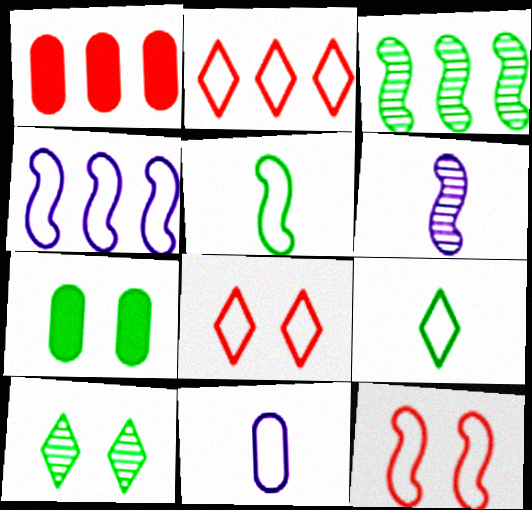[[2, 6, 7], 
[3, 7, 9], 
[4, 5, 12]]